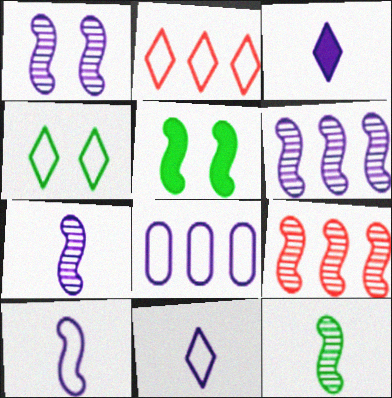[[1, 3, 8], 
[1, 6, 7], 
[1, 9, 12], 
[2, 4, 11], 
[5, 9, 10]]